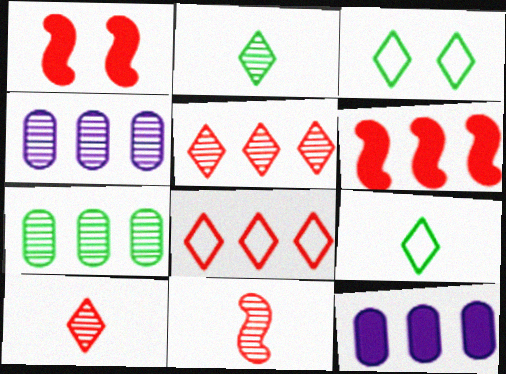[[1, 4, 9], 
[3, 11, 12]]